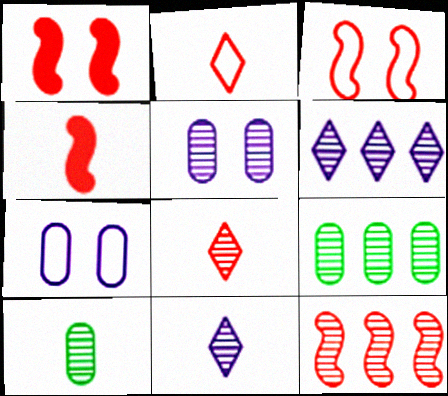[[3, 4, 12], 
[6, 9, 12]]